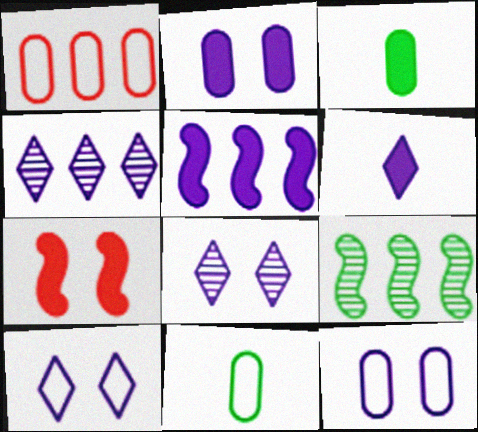[[1, 11, 12], 
[2, 5, 6], 
[4, 6, 10], 
[4, 7, 11]]